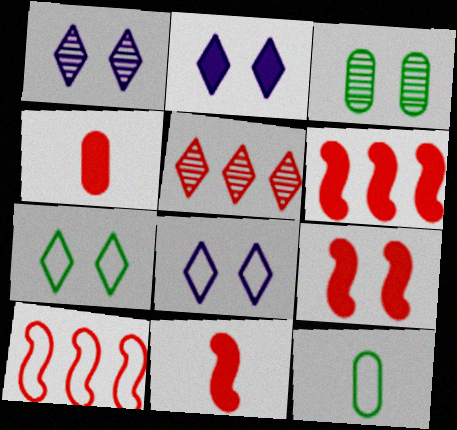[[1, 2, 8], 
[1, 6, 12], 
[3, 8, 9], 
[6, 9, 11], 
[8, 10, 12]]